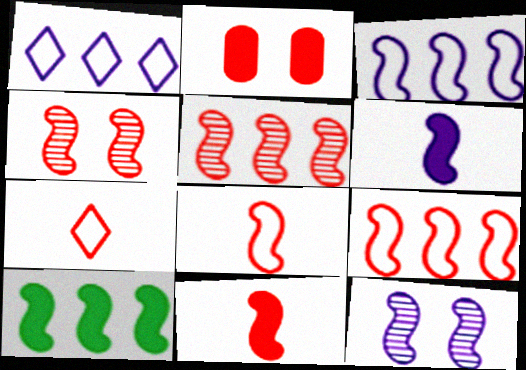[[2, 5, 7], 
[3, 5, 10], 
[3, 6, 12], 
[4, 9, 11], 
[8, 10, 12]]